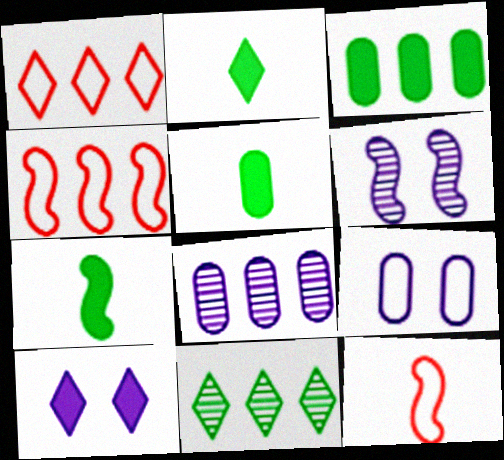[[1, 5, 6], 
[2, 5, 7], 
[4, 6, 7], 
[6, 9, 10]]